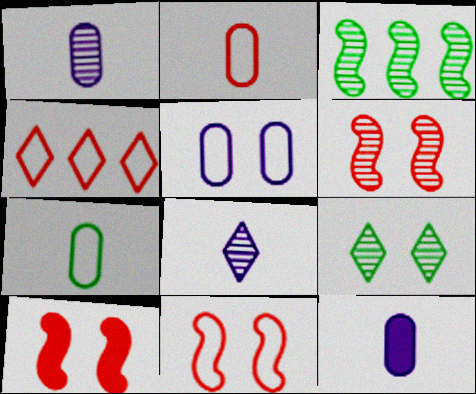[[2, 4, 11], 
[5, 9, 10], 
[6, 10, 11]]